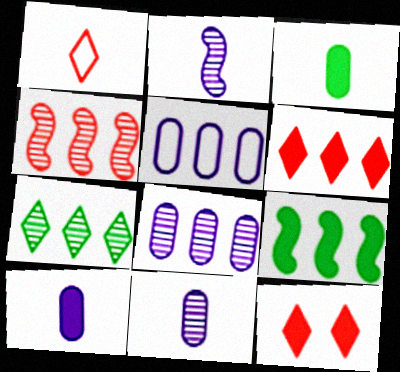[[1, 2, 3], 
[4, 7, 8], 
[9, 10, 12]]